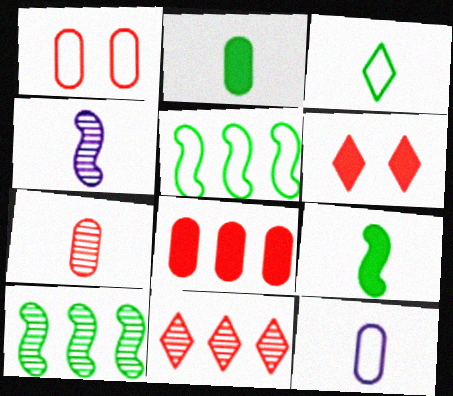[[1, 7, 8], 
[2, 7, 12], 
[6, 10, 12]]